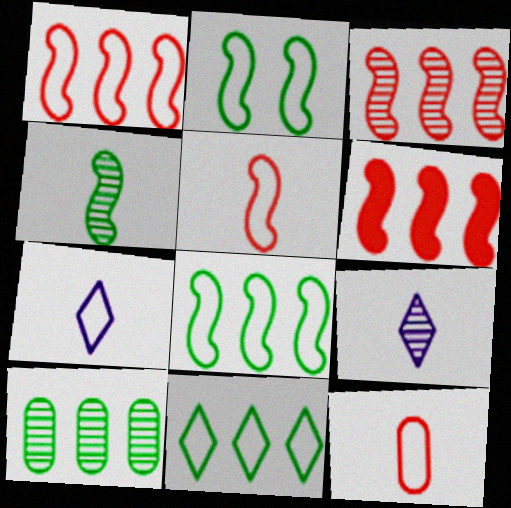[[1, 3, 6]]